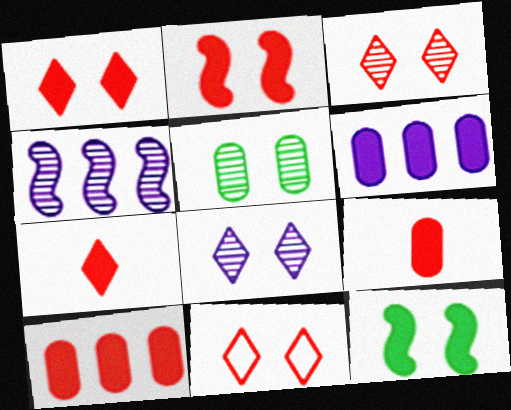[[1, 3, 11], 
[2, 7, 10], 
[6, 7, 12]]